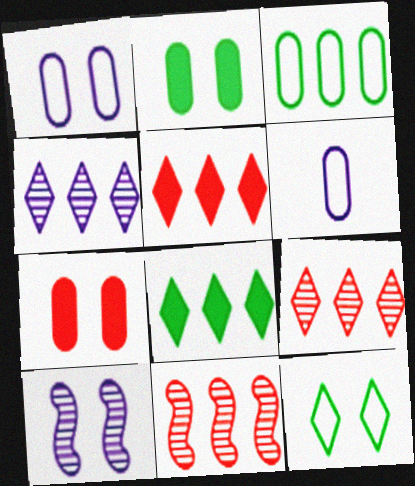[[7, 10, 12]]